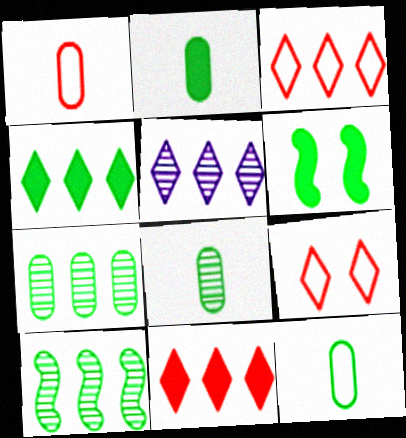[[1, 5, 6], 
[2, 4, 6], 
[2, 8, 12], 
[3, 4, 5]]